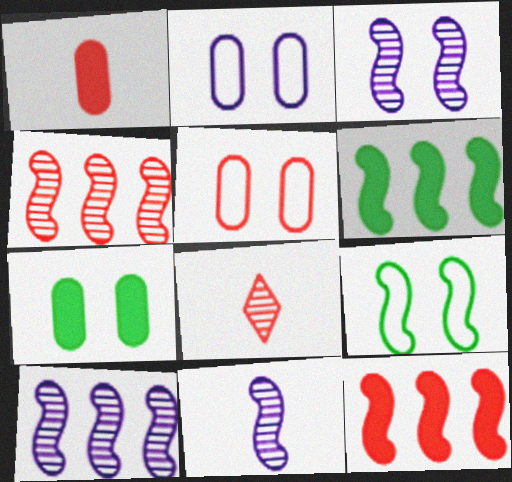[[2, 6, 8], 
[3, 10, 11], 
[5, 8, 12], 
[9, 11, 12]]